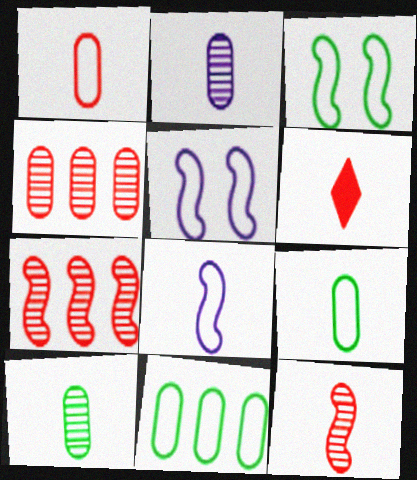[[1, 6, 12], 
[6, 8, 10]]